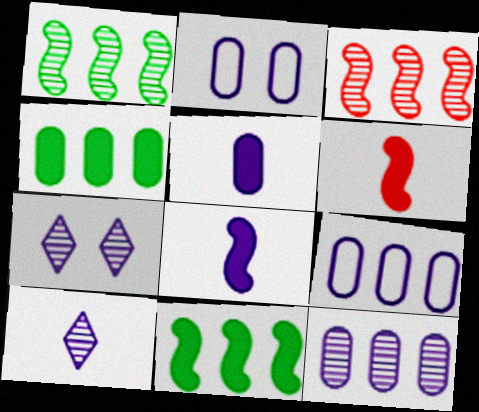[[2, 5, 12], 
[7, 8, 9]]